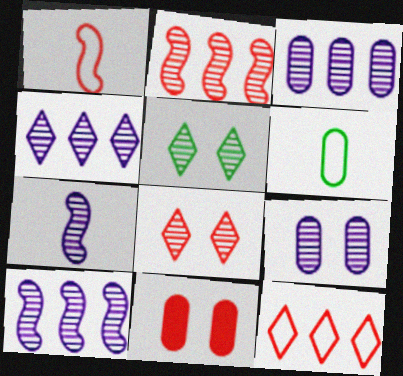[[3, 4, 10], 
[3, 6, 11], 
[4, 7, 9]]